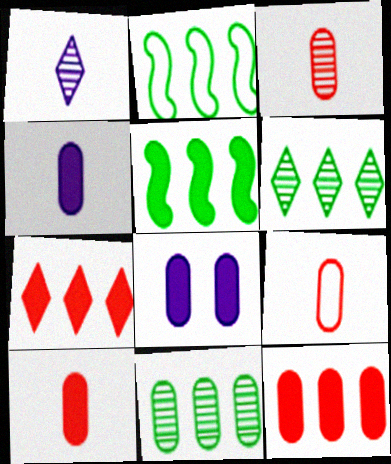[[3, 9, 10], 
[8, 9, 11]]